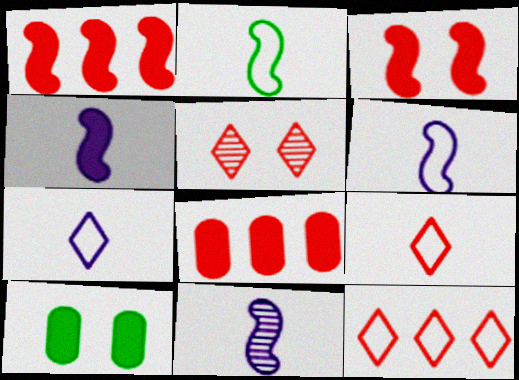[[4, 6, 11], 
[10, 11, 12]]